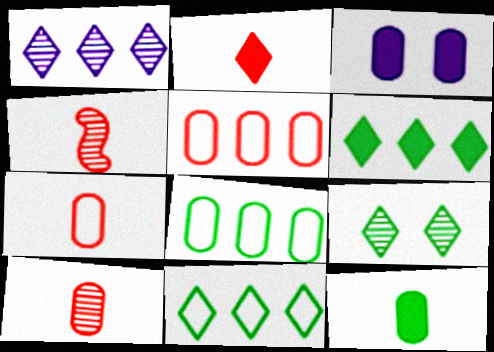[[2, 4, 7], 
[3, 4, 11], 
[3, 8, 10]]